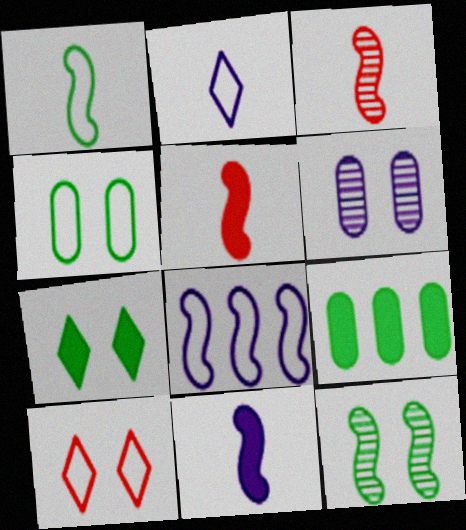[[1, 3, 11], 
[4, 7, 12], 
[5, 8, 12]]